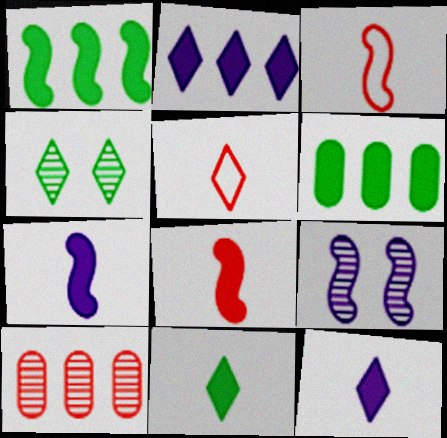[[1, 3, 9], 
[2, 4, 5], 
[5, 6, 9]]